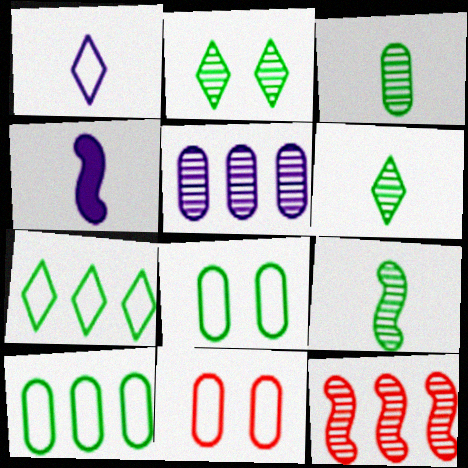[[3, 6, 9]]